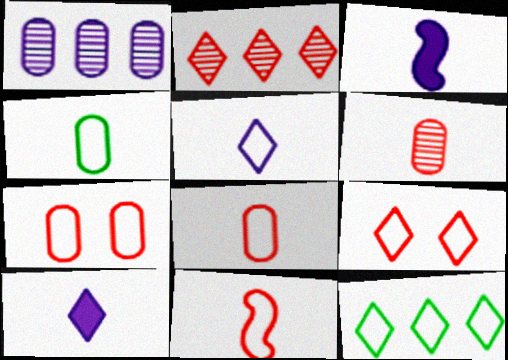[[4, 5, 11], 
[5, 9, 12]]